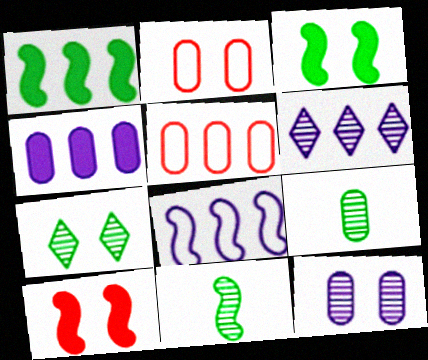[[1, 5, 6], 
[2, 4, 9], 
[4, 6, 8], 
[8, 10, 11]]